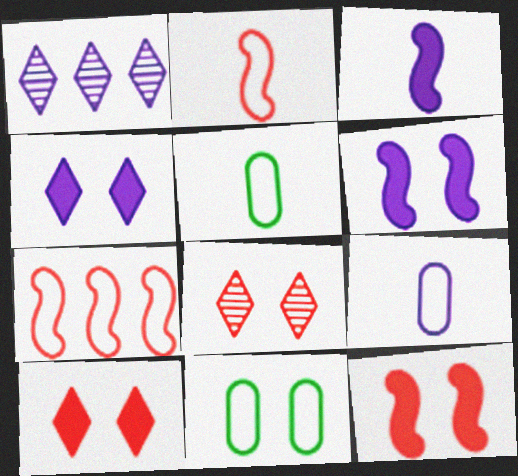[[1, 5, 12], 
[1, 6, 9], 
[6, 8, 11]]